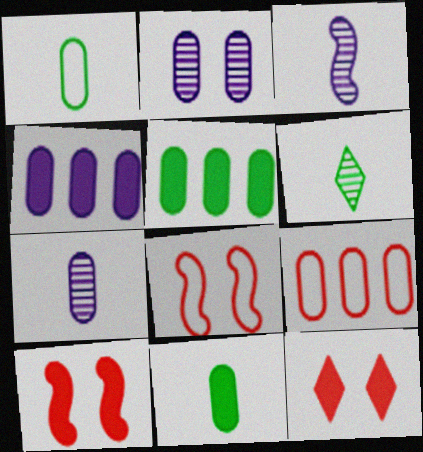[[2, 9, 11], 
[4, 6, 8]]